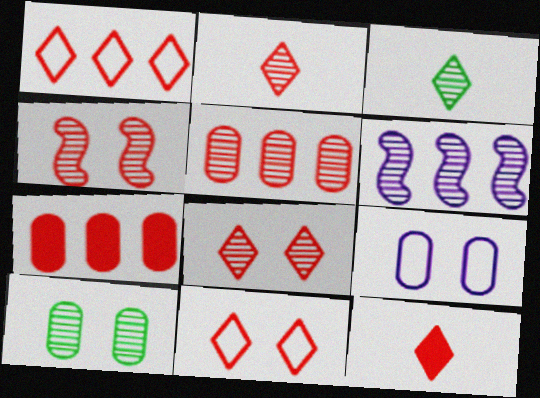[[1, 8, 12], 
[2, 4, 5], 
[2, 6, 10]]